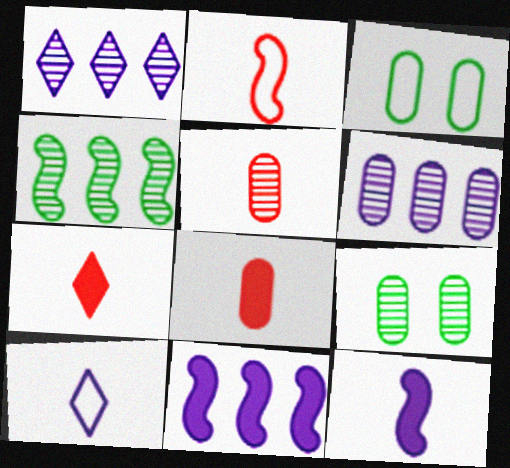[[2, 5, 7], 
[3, 6, 8], 
[5, 6, 9]]